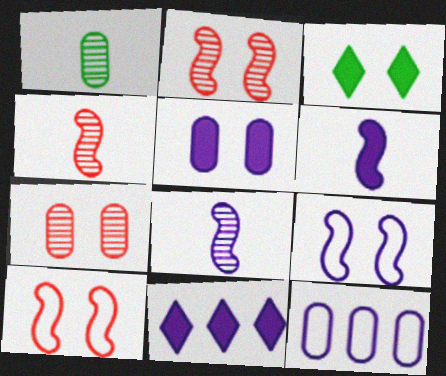[[1, 10, 11], 
[3, 4, 12], 
[3, 7, 9], 
[5, 6, 11]]